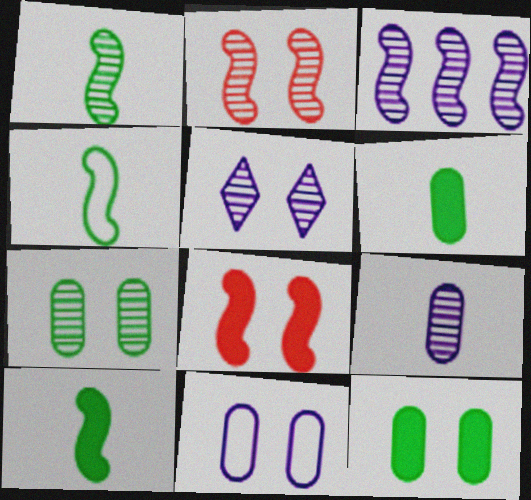[[1, 2, 3], 
[1, 4, 10], 
[2, 5, 7], 
[3, 4, 8], 
[3, 5, 9]]